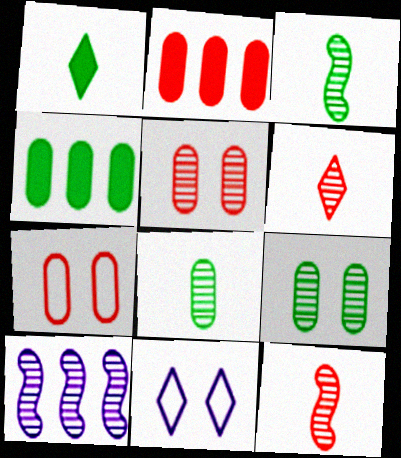[[1, 7, 10], 
[2, 3, 11], 
[4, 11, 12], 
[6, 9, 10]]